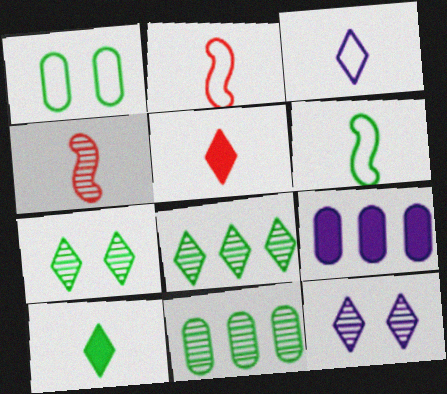[[2, 7, 9], 
[4, 11, 12]]